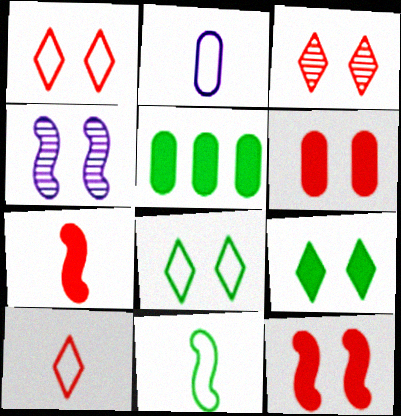[[2, 10, 11], 
[4, 5, 10], 
[4, 6, 8]]